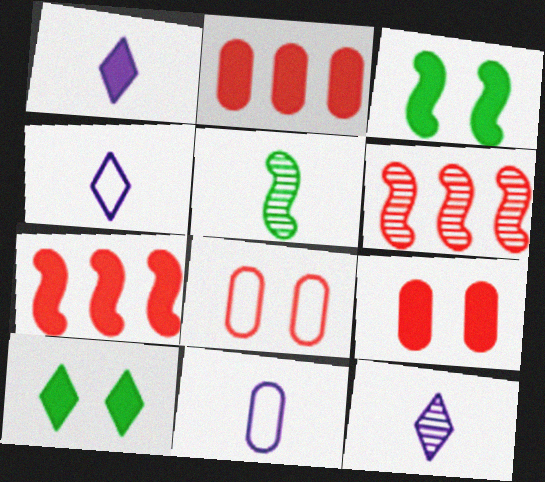[[1, 2, 3], 
[1, 4, 12], 
[6, 10, 11]]